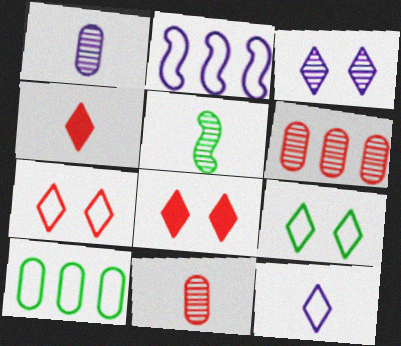[[3, 5, 6], 
[3, 8, 9]]